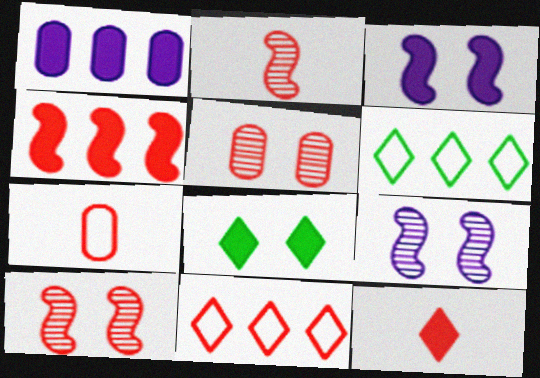[[2, 7, 12]]